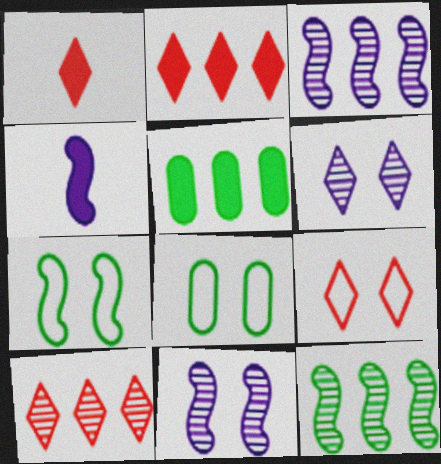[[1, 3, 8], 
[1, 9, 10], 
[4, 8, 10]]